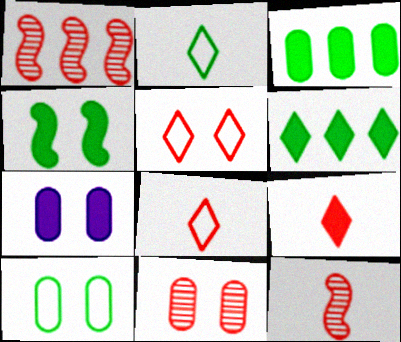[[1, 2, 7], 
[7, 10, 11]]